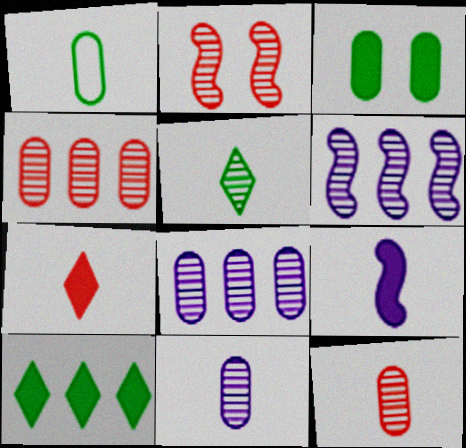[[2, 5, 8]]